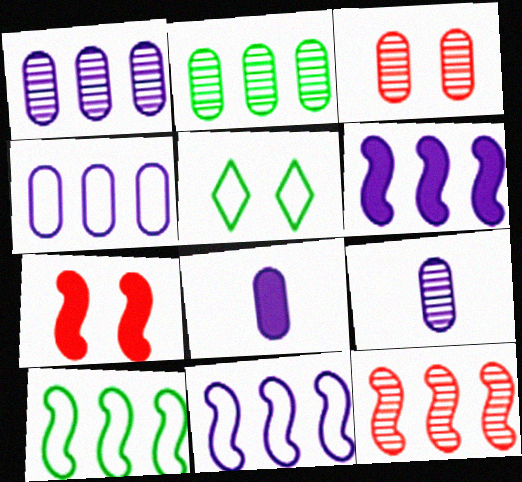[[2, 3, 9], 
[5, 8, 12], 
[6, 10, 12]]